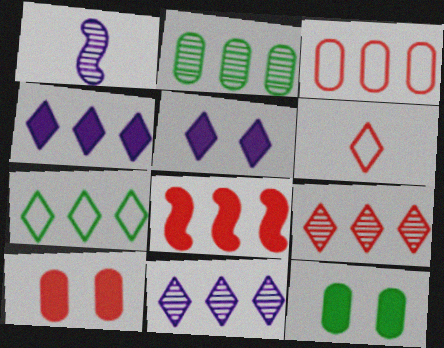[[1, 7, 10], 
[3, 8, 9], 
[4, 7, 9]]